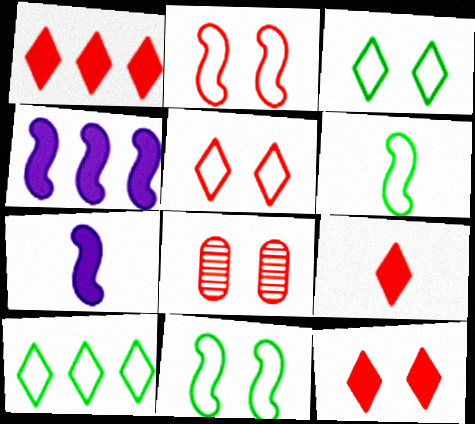[[1, 9, 12], 
[2, 8, 12], 
[7, 8, 10]]